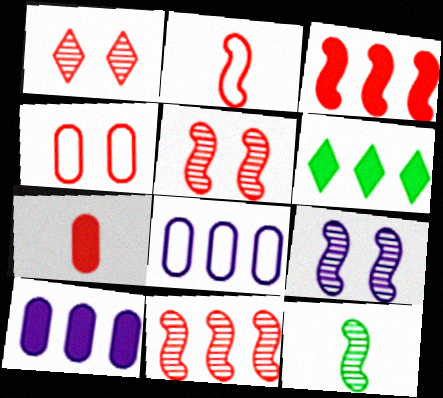[[2, 3, 5], 
[3, 6, 10], 
[6, 8, 11], 
[9, 11, 12]]